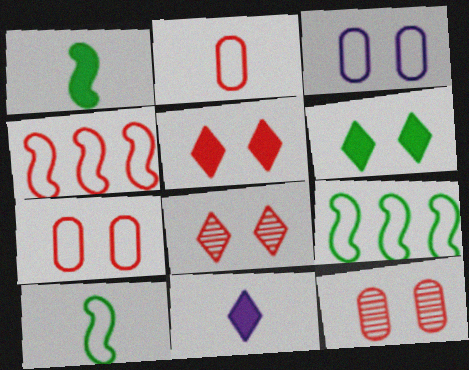[[9, 11, 12]]